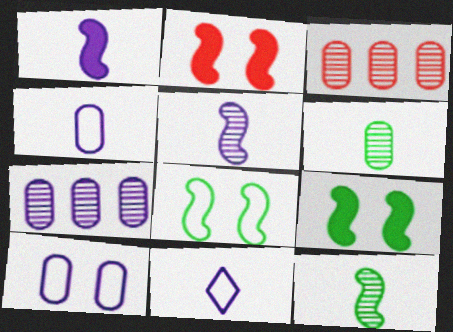[[3, 9, 11]]